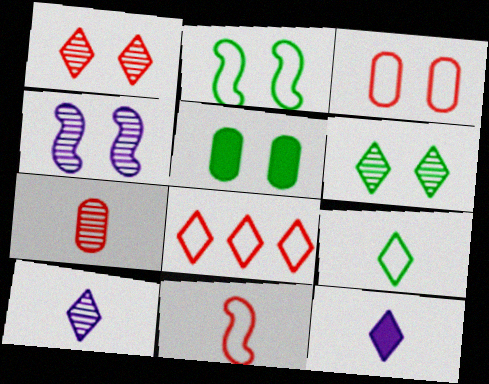[[2, 5, 6], 
[3, 8, 11], 
[6, 8, 12]]